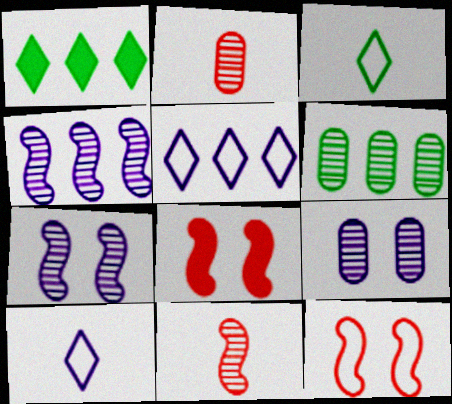[[2, 6, 9], 
[6, 8, 10]]